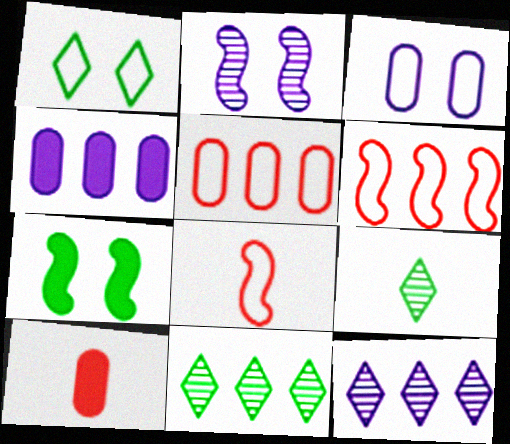[[4, 6, 11]]